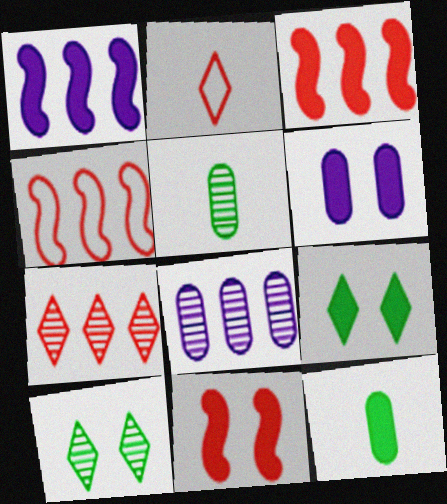[[6, 9, 11]]